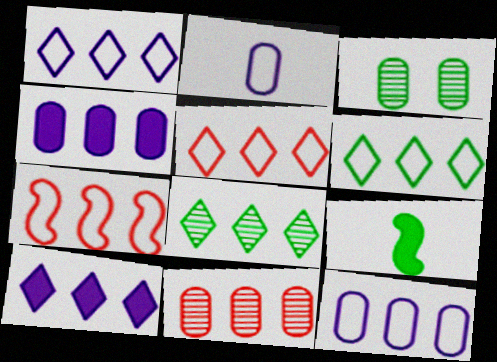[[1, 5, 6], 
[3, 6, 9], 
[4, 7, 8], 
[5, 8, 10], 
[6, 7, 12]]